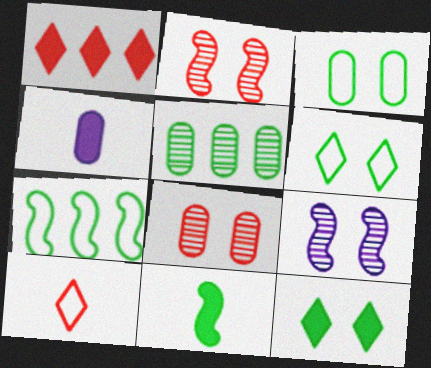[[5, 6, 11]]